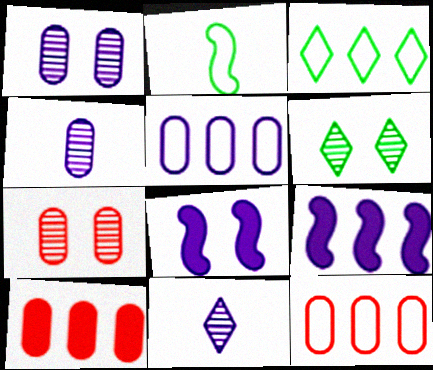[[5, 8, 11]]